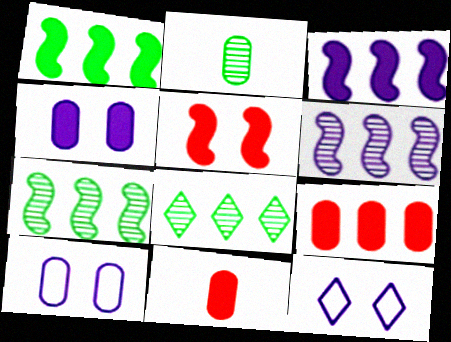[[2, 9, 10], 
[7, 11, 12]]